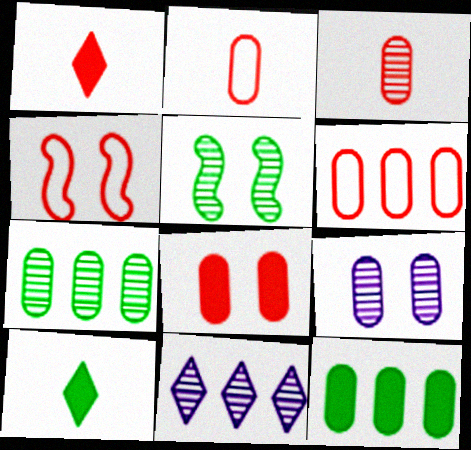[[2, 9, 12], 
[3, 5, 11], 
[3, 6, 8], 
[3, 7, 9]]